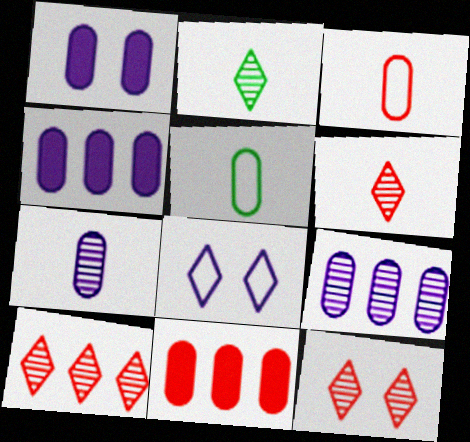[[6, 10, 12]]